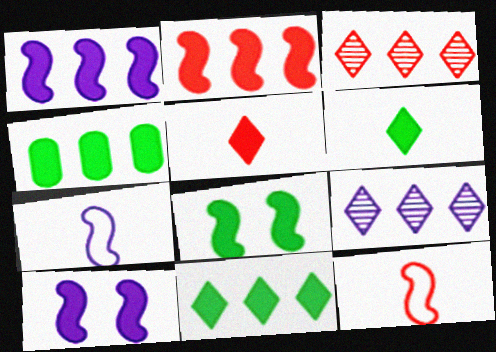[[4, 5, 10], 
[4, 6, 8]]